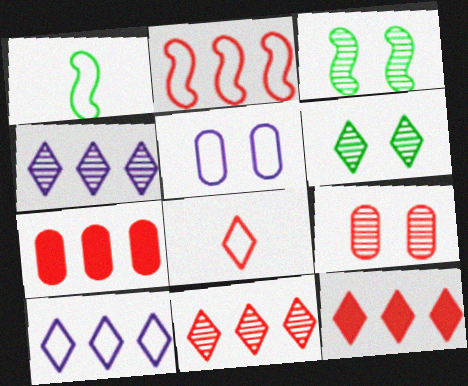[[2, 7, 11]]